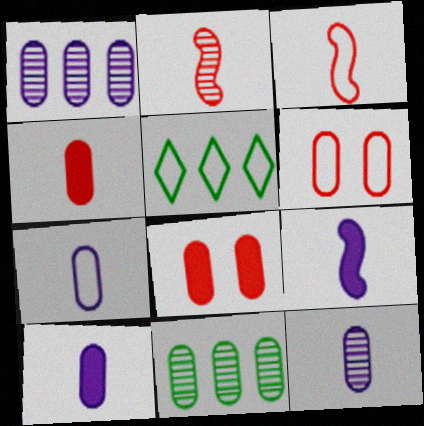[[6, 10, 11], 
[7, 8, 11], 
[7, 10, 12]]